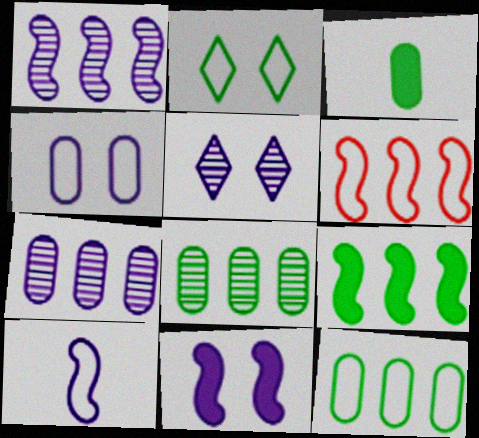[[1, 6, 9], 
[1, 10, 11], 
[3, 5, 6], 
[4, 5, 11]]